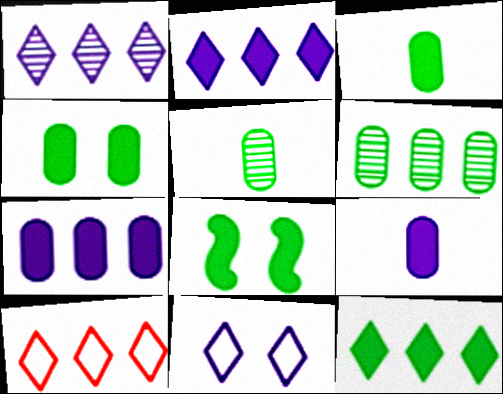[[1, 10, 12], 
[3, 8, 12]]